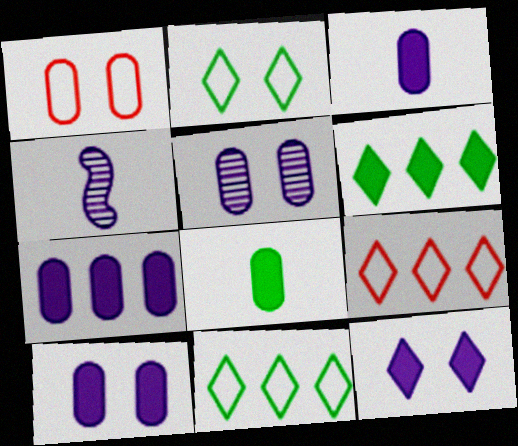[[1, 4, 6], 
[3, 7, 10]]